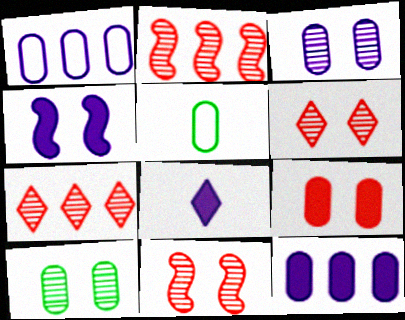[[4, 5, 7], 
[4, 8, 12]]